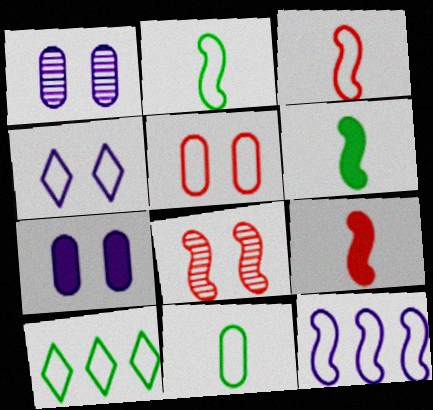[[1, 9, 10], 
[6, 8, 12]]